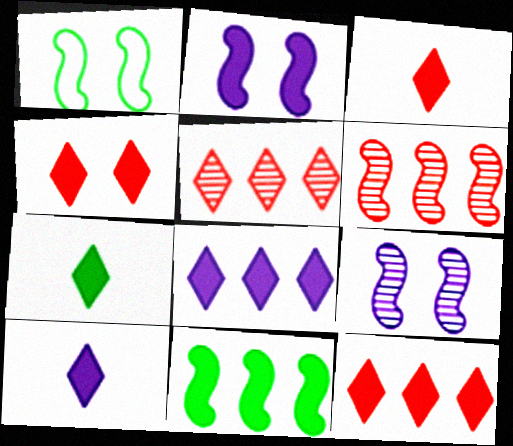[[3, 4, 12], 
[3, 7, 10], 
[4, 7, 8]]